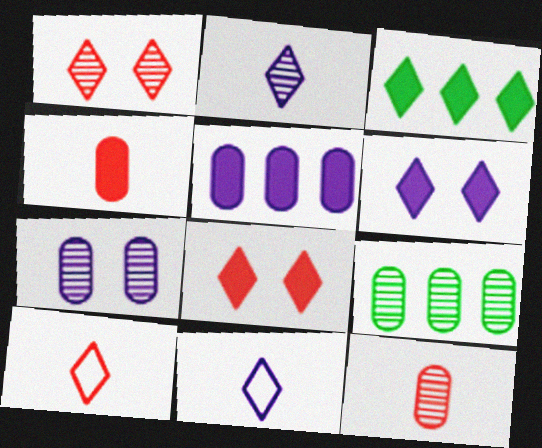[[1, 3, 11], 
[7, 9, 12]]